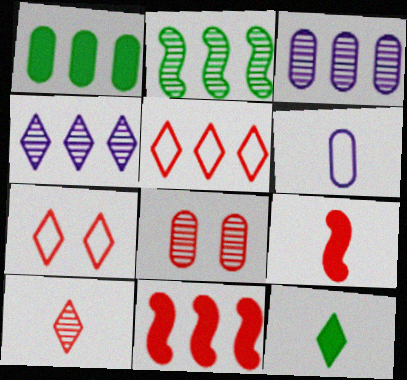[[1, 6, 8], 
[4, 7, 12], 
[5, 8, 9]]